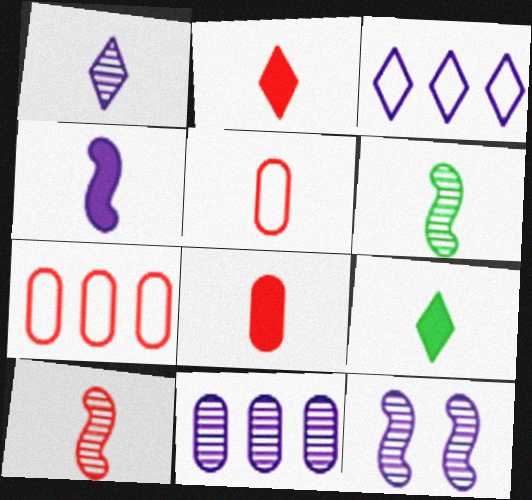[[1, 11, 12], 
[2, 5, 10], 
[4, 8, 9], 
[7, 9, 12]]